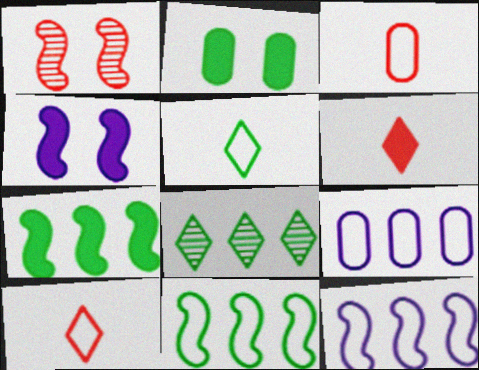[[3, 4, 8]]